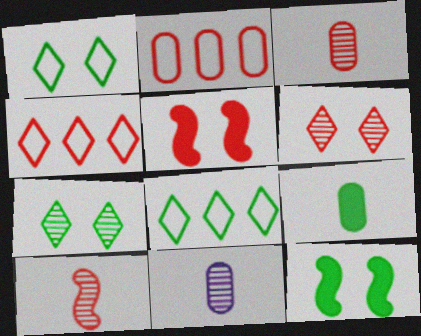[[3, 4, 5], 
[4, 11, 12], 
[5, 8, 11]]